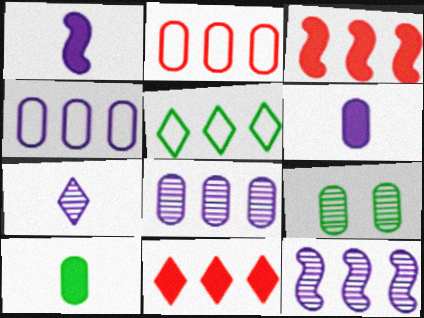[[2, 6, 9], 
[3, 5, 8]]